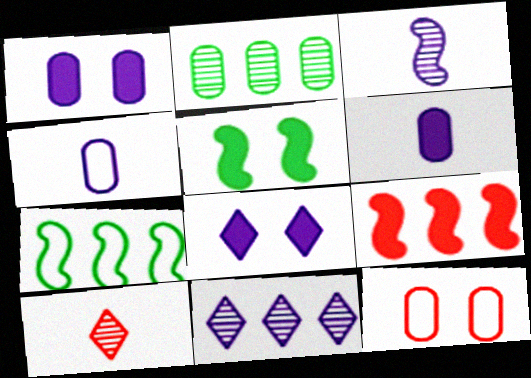[[1, 7, 10], 
[2, 6, 12], 
[9, 10, 12]]